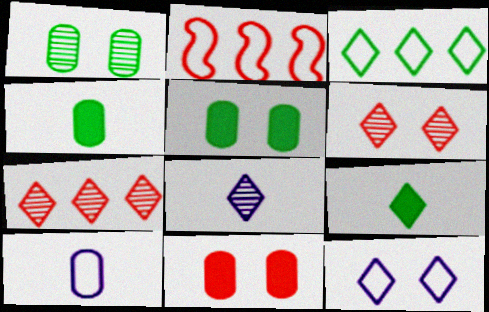[[2, 5, 8], 
[7, 9, 12]]